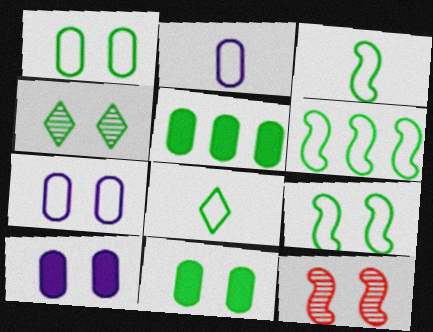[[1, 6, 8], 
[3, 4, 5], 
[3, 6, 9], 
[4, 9, 11]]